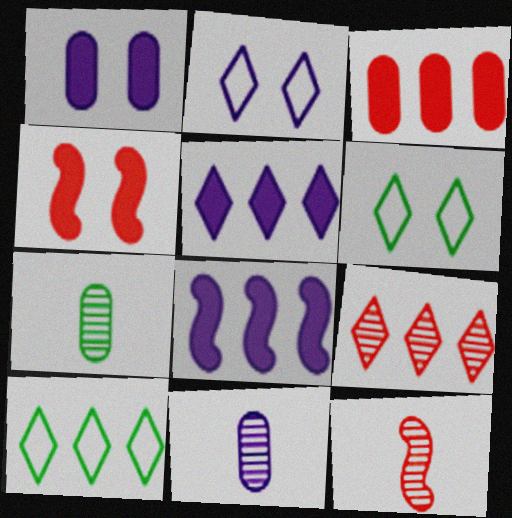[[1, 10, 12], 
[2, 8, 11], 
[4, 10, 11], 
[5, 9, 10]]